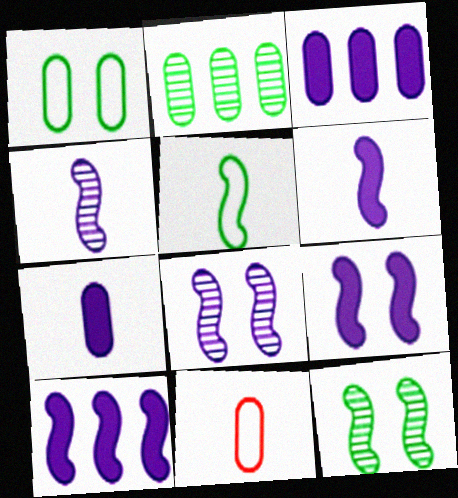[[6, 9, 10]]